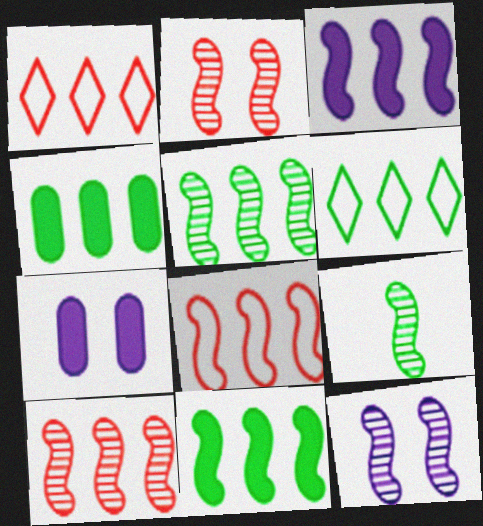[[1, 7, 9], 
[3, 5, 8], 
[4, 5, 6], 
[9, 10, 12]]